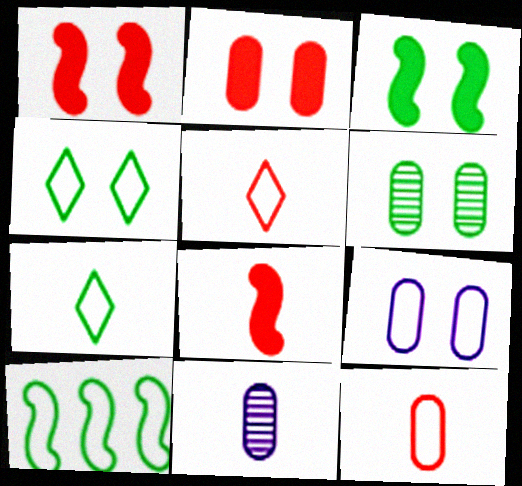[[2, 6, 9], 
[3, 4, 6], 
[5, 9, 10], 
[7, 8, 11]]